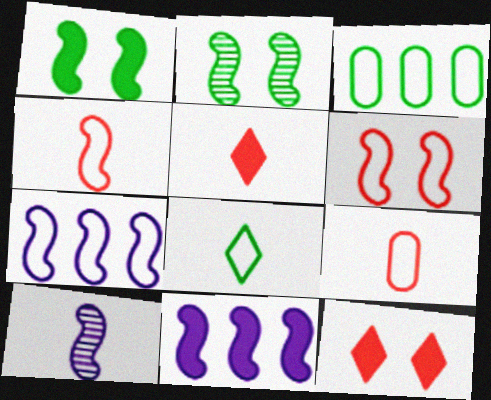[[2, 4, 11], 
[3, 10, 12]]